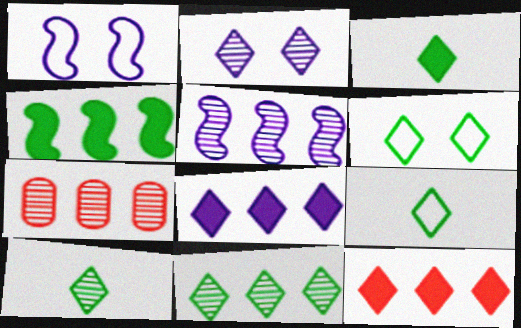[[1, 3, 7], 
[2, 9, 12], 
[3, 6, 11], 
[3, 9, 10], 
[5, 7, 11]]